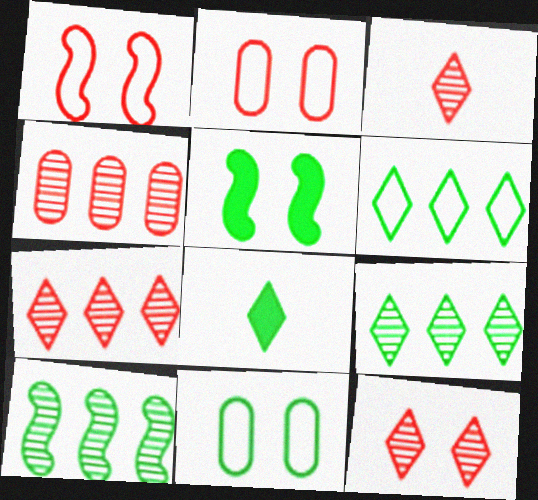[[3, 7, 12], 
[8, 10, 11]]